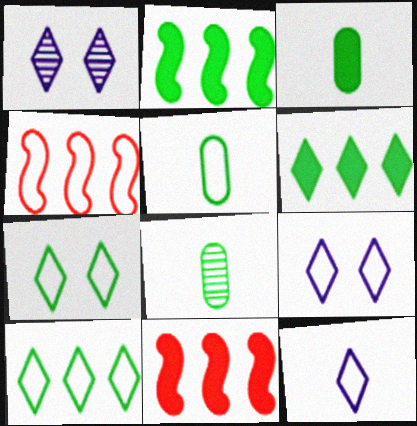[[1, 3, 4], 
[1, 5, 11], 
[2, 7, 8], 
[3, 5, 8], 
[4, 5, 9], 
[8, 9, 11]]